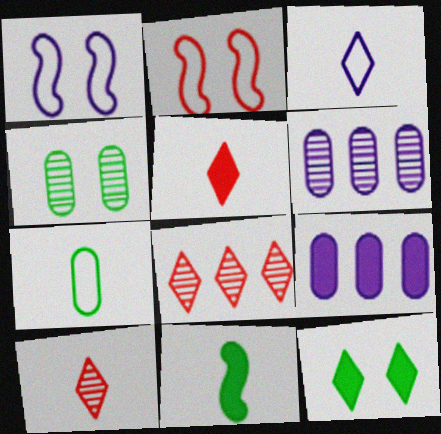[[3, 8, 12]]